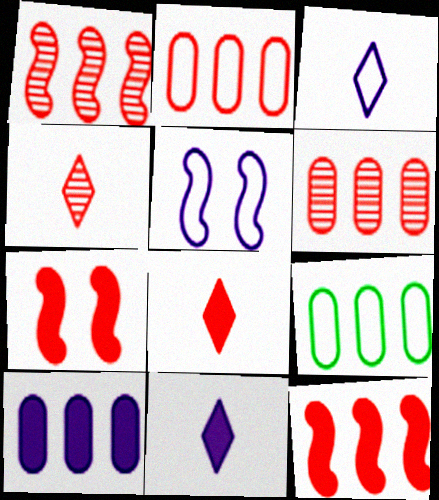[[2, 4, 7], 
[6, 9, 10]]